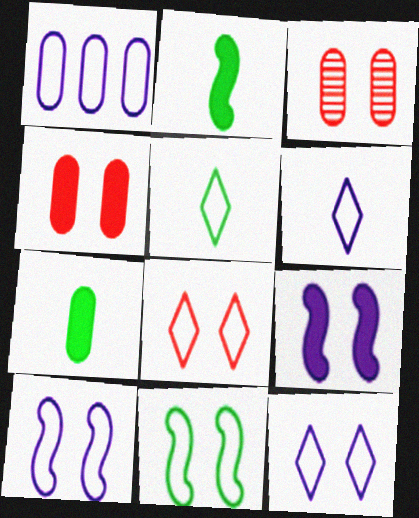[[1, 3, 7], 
[1, 6, 10]]